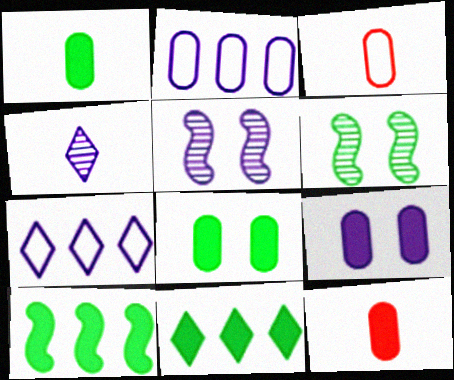[[3, 5, 11], 
[6, 7, 12]]